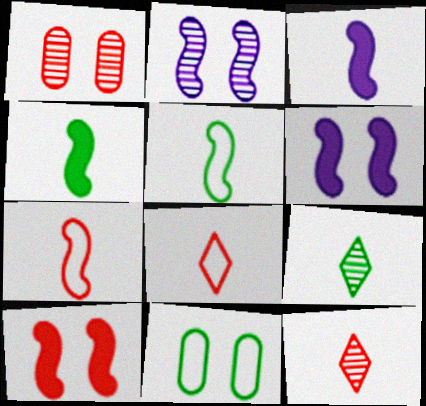[]